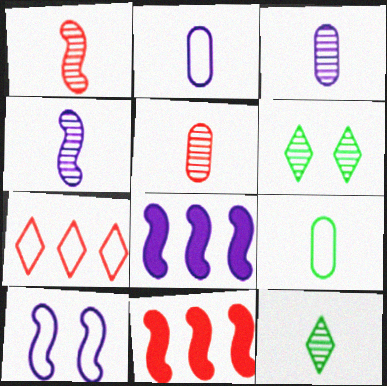[[1, 3, 12], 
[2, 6, 11], 
[4, 5, 12], 
[4, 8, 10], 
[7, 9, 10]]